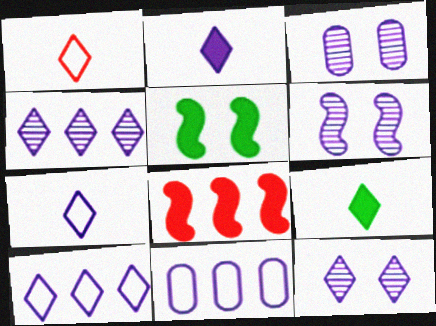[[2, 6, 11], 
[2, 10, 12], 
[3, 6, 12]]